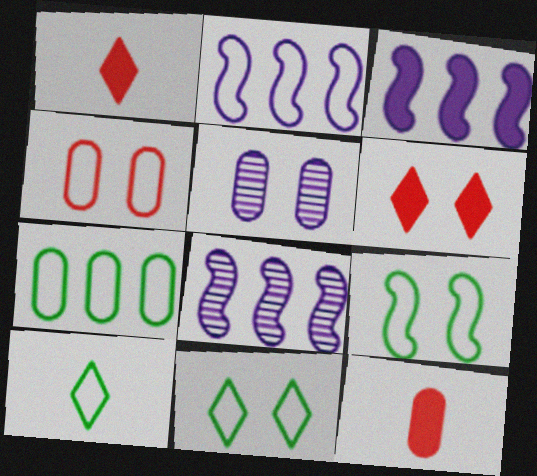[[2, 3, 8], 
[2, 4, 10], 
[5, 6, 9], 
[5, 7, 12], 
[7, 9, 10], 
[8, 11, 12]]